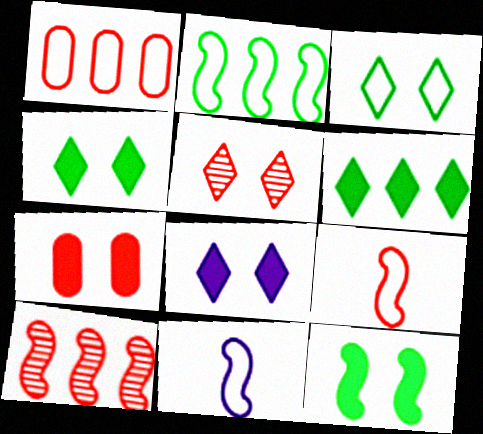[[1, 3, 11], 
[3, 5, 8], 
[7, 8, 12], 
[10, 11, 12]]